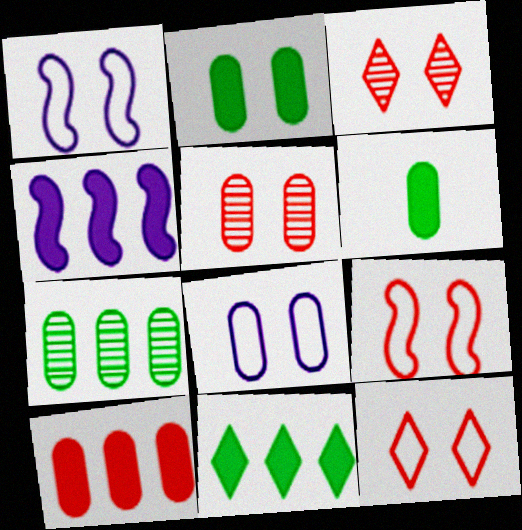[[1, 2, 3], 
[2, 5, 8], 
[4, 10, 11]]